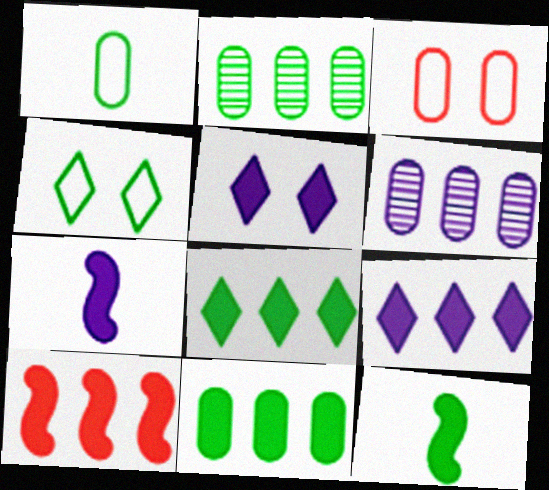[[2, 4, 12], 
[9, 10, 11]]